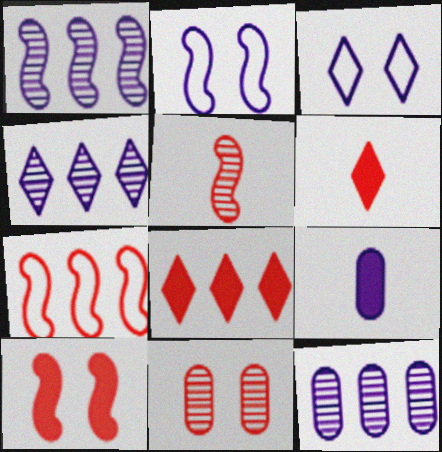[[1, 3, 9], 
[1, 4, 12], 
[2, 4, 9], 
[5, 7, 10], 
[6, 7, 11]]